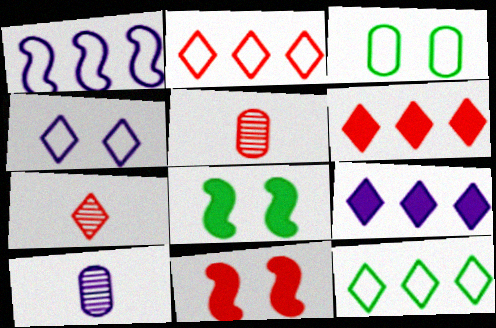[[2, 5, 11], 
[2, 8, 10], 
[10, 11, 12]]